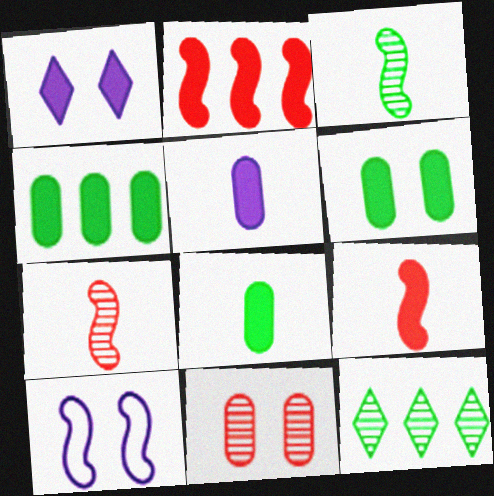[[1, 2, 8], 
[1, 4, 9], 
[2, 3, 10], 
[4, 6, 8]]